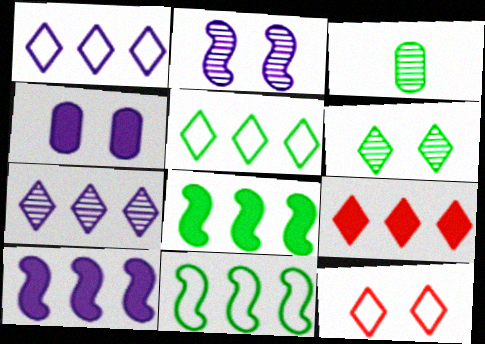[[3, 10, 12], 
[5, 7, 9]]